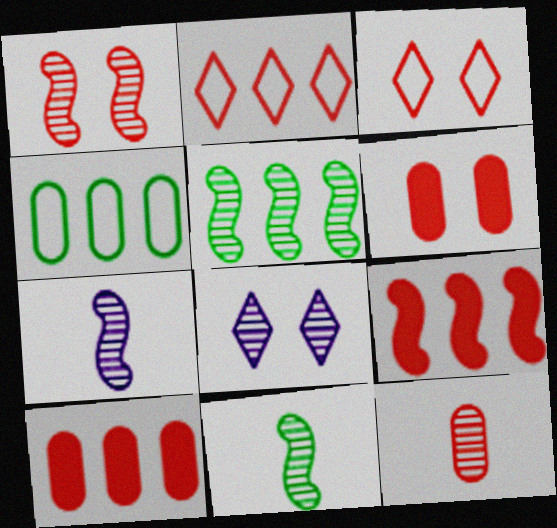[[1, 3, 6], 
[1, 5, 7], 
[3, 9, 12], 
[5, 8, 12]]